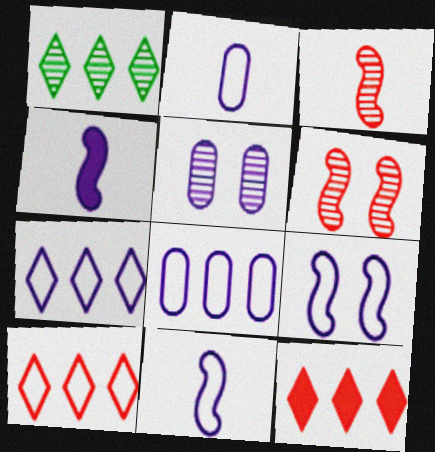[[1, 3, 5], 
[1, 7, 12], 
[2, 7, 9], 
[4, 5, 7]]